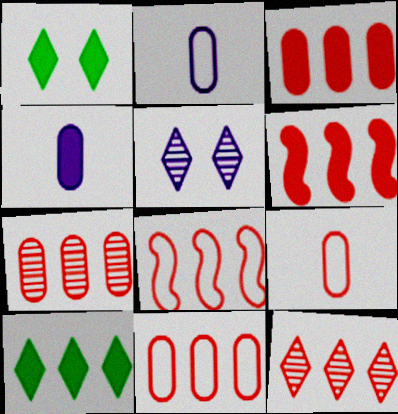[[1, 4, 6], 
[3, 7, 11], 
[3, 8, 12], 
[6, 11, 12]]